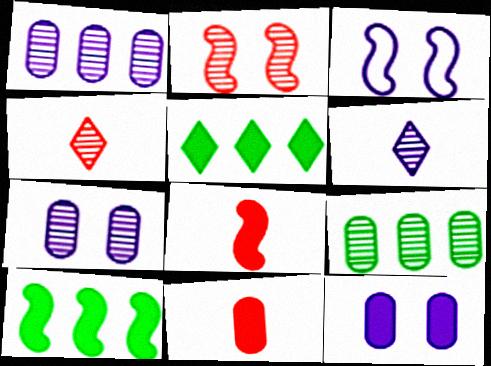[[2, 6, 9], 
[5, 8, 12]]